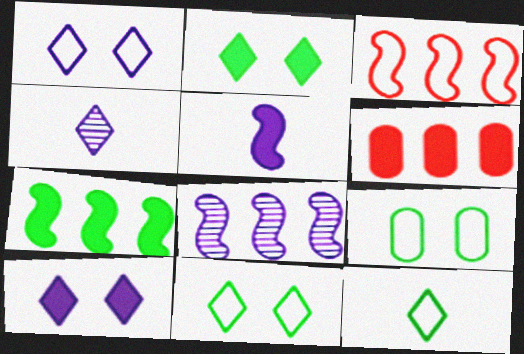[[2, 5, 6], 
[3, 7, 8]]